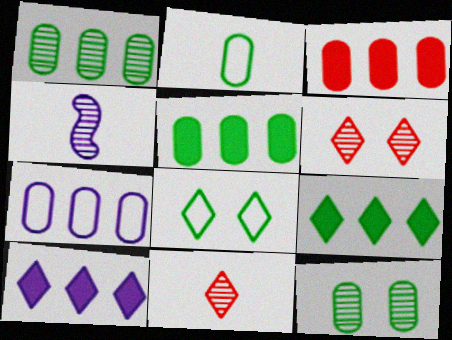[[1, 3, 7], 
[1, 4, 6], 
[2, 5, 12], 
[3, 4, 8], 
[8, 10, 11]]